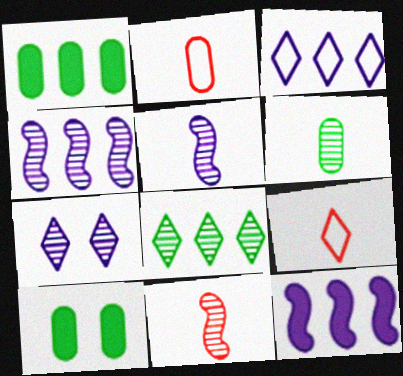[[3, 10, 11], 
[4, 9, 10]]